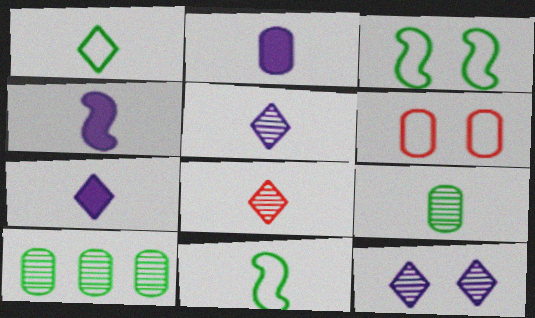[[1, 7, 8], 
[2, 4, 7], 
[2, 6, 10], 
[2, 8, 11]]